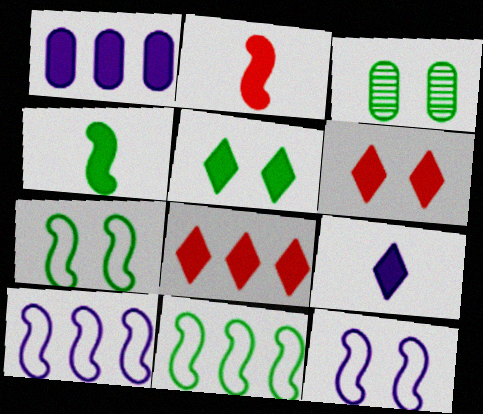[[1, 2, 5], 
[1, 4, 6], 
[3, 5, 7], 
[3, 6, 12], 
[5, 8, 9]]